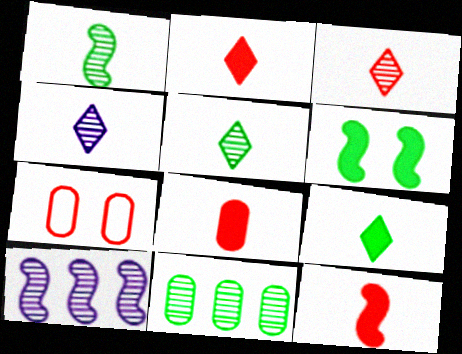[[2, 8, 12], 
[3, 4, 5], 
[7, 9, 10]]